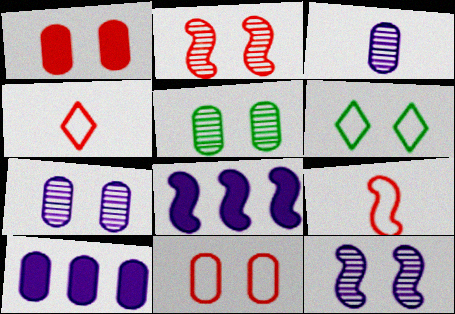[[1, 6, 12], 
[4, 5, 8]]